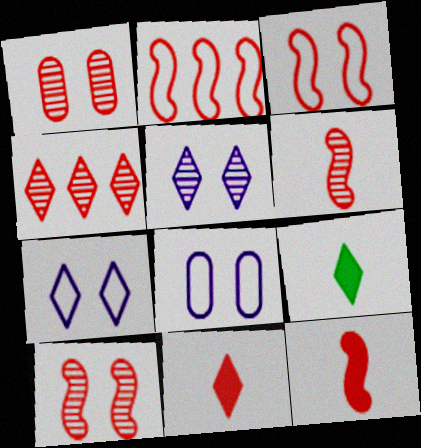[[1, 2, 11], 
[1, 4, 6], 
[2, 10, 12], 
[4, 7, 9]]